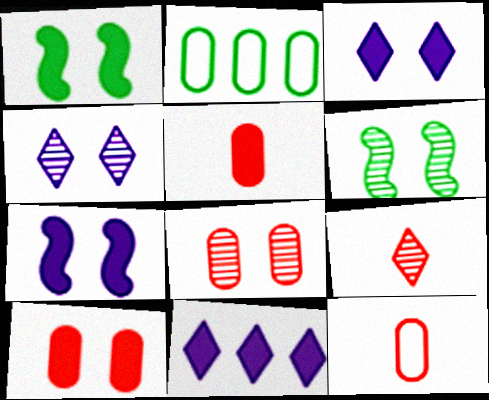[[1, 3, 10], 
[1, 5, 11], 
[2, 7, 9], 
[4, 6, 8], 
[6, 11, 12]]